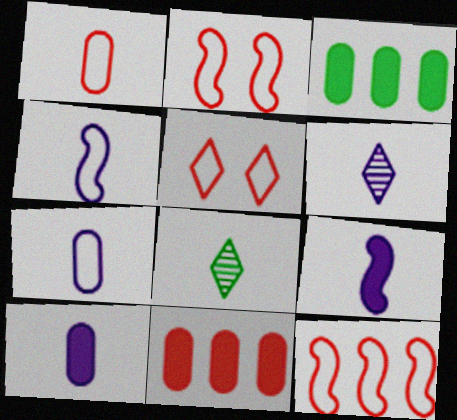[[1, 5, 12], 
[1, 8, 9], 
[2, 3, 6], 
[4, 6, 10], 
[6, 7, 9]]